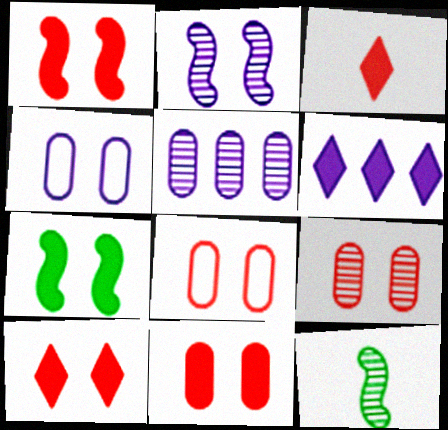[[1, 10, 11], 
[6, 8, 12], 
[8, 9, 11]]